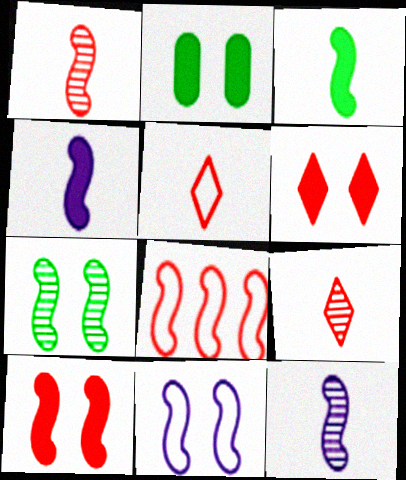[[1, 8, 10], 
[4, 7, 8], 
[7, 10, 11]]